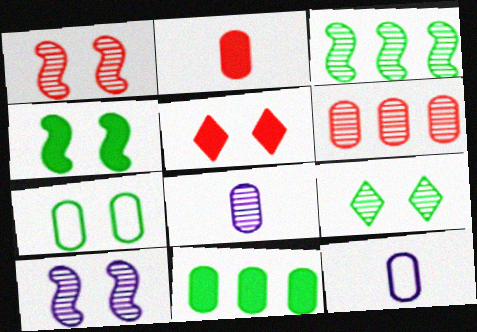[[3, 5, 12], 
[4, 7, 9], 
[5, 7, 10]]